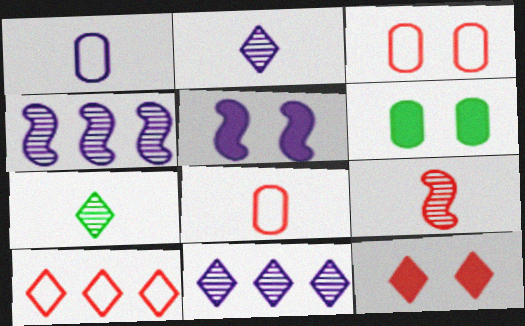[[1, 5, 11], 
[5, 6, 12]]